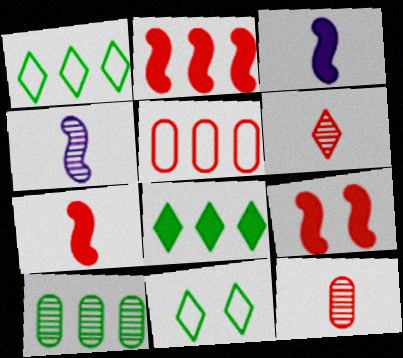[[2, 7, 9], 
[5, 6, 9]]